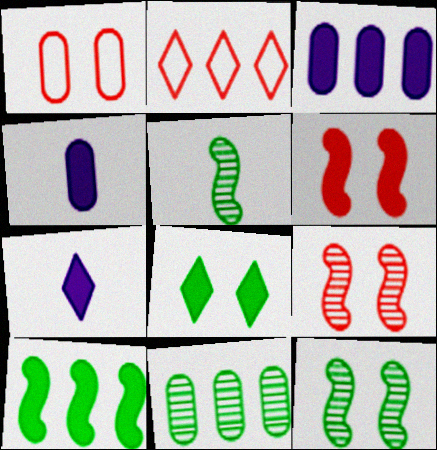[[1, 4, 11], 
[2, 4, 12]]